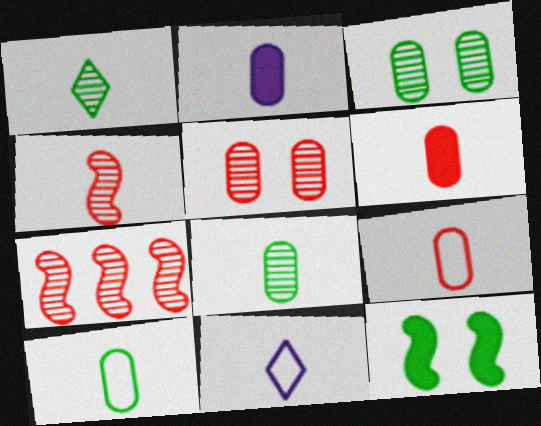[[2, 8, 9]]